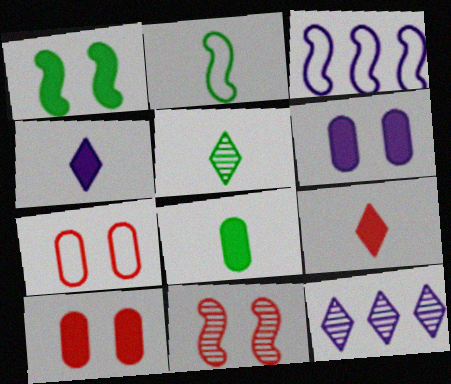[[2, 5, 8], 
[2, 10, 12], 
[3, 5, 10]]